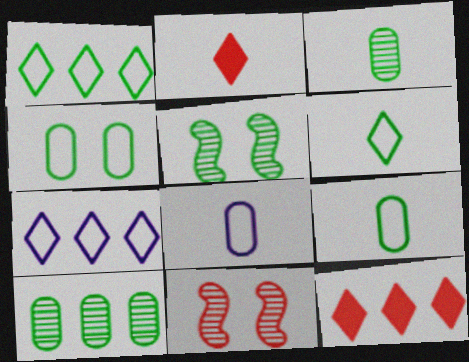[[5, 8, 12]]